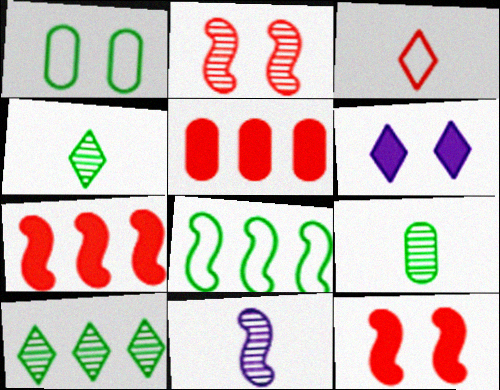[[1, 2, 6], 
[2, 3, 5], 
[3, 6, 10], 
[8, 11, 12]]